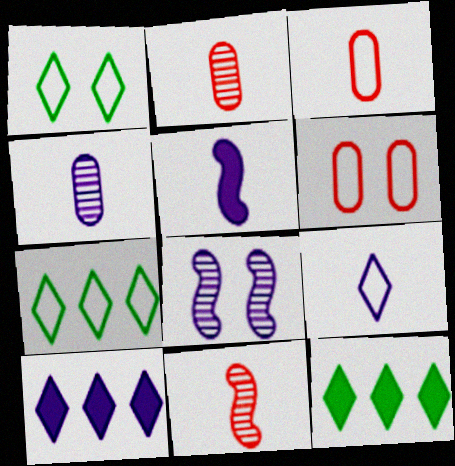[[3, 8, 12], 
[4, 5, 9]]